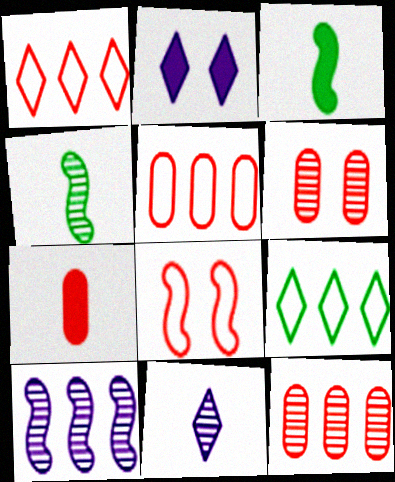[[2, 4, 5], 
[3, 8, 10], 
[5, 6, 7]]